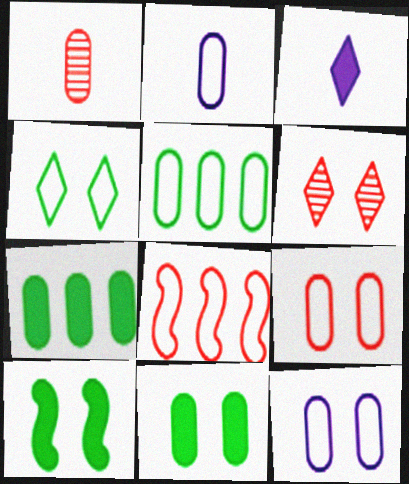[[1, 7, 12], 
[2, 4, 8], 
[2, 5, 9], 
[6, 10, 12]]